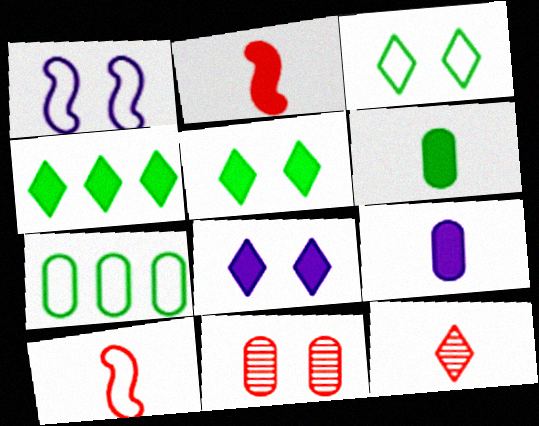[[1, 5, 11], 
[7, 9, 11]]